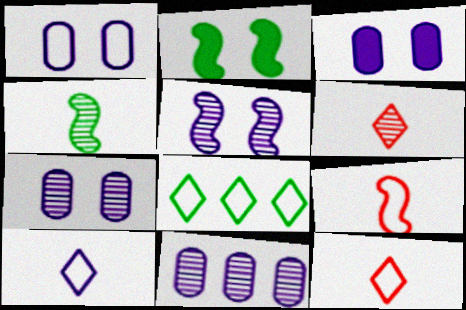[[1, 3, 7], 
[1, 8, 9], 
[2, 11, 12]]